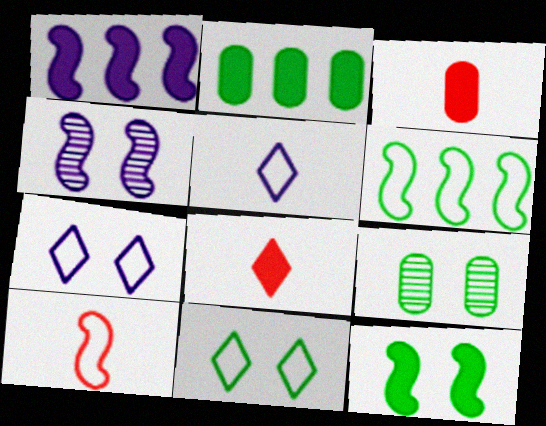[[9, 11, 12]]